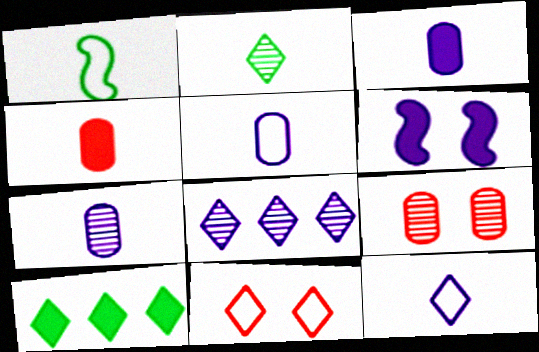[[3, 5, 7], 
[4, 6, 10], 
[5, 6, 8]]